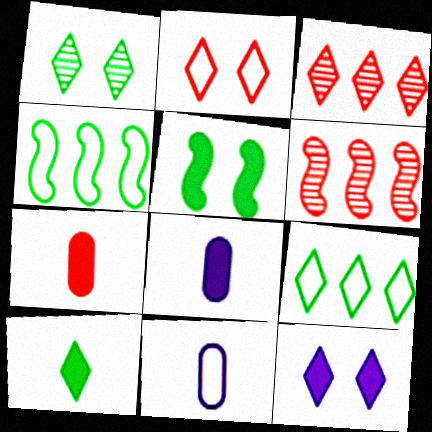[[1, 2, 12], 
[1, 9, 10], 
[2, 4, 11], 
[2, 6, 7], 
[3, 5, 11]]